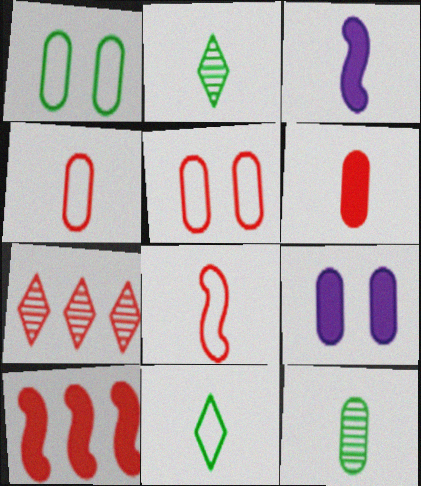[[1, 3, 7], 
[2, 3, 4]]